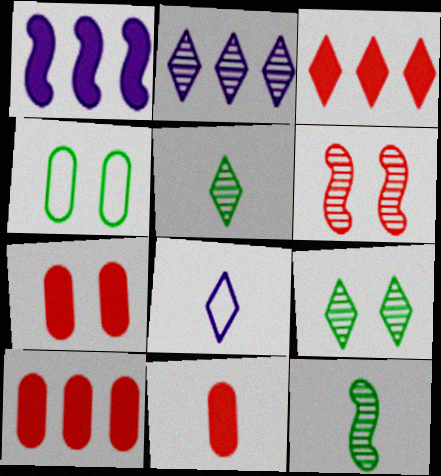[[3, 8, 9], 
[7, 10, 11], 
[8, 11, 12]]